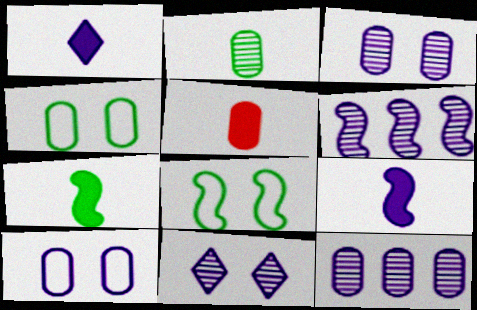[[1, 5, 7], 
[1, 6, 10], 
[4, 5, 12]]